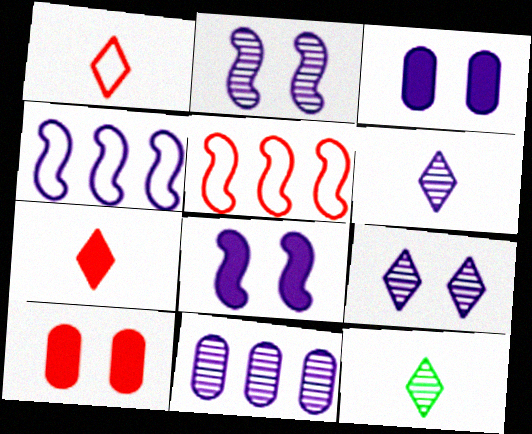[[2, 6, 11], 
[3, 4, 6], 
[3, 5, 12], 
[4, 10, 12]]